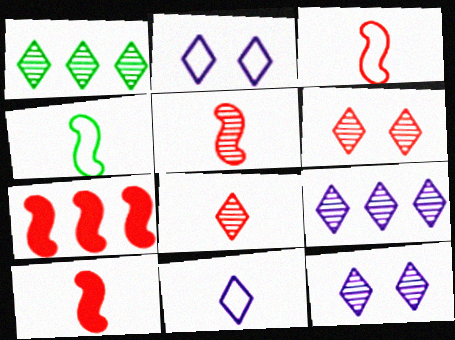[[1, 8, 12], 
[3, 5, 10]]